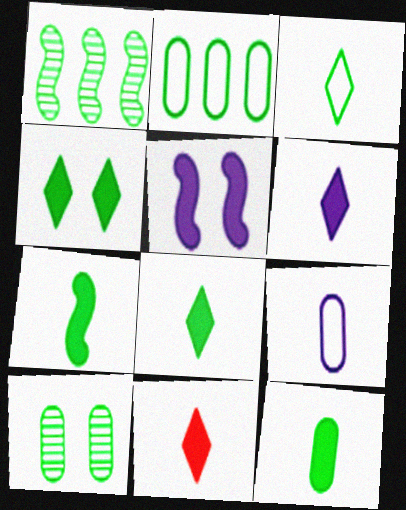[[2, 10, 12], 
[6, 8, 11], 
[7, 8, 12]]